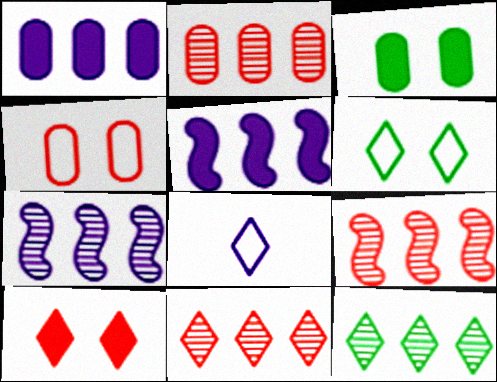[[2, 7, 12], 
[2, 9, 11], 
[3, 8, 9], 
[8, 10, 12]]